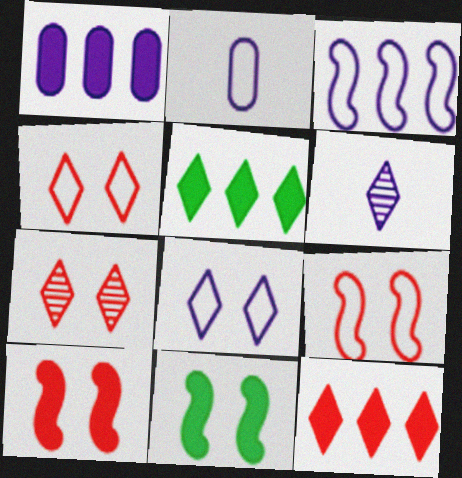[[2, 3, 8], 
[4, 5, 6]]